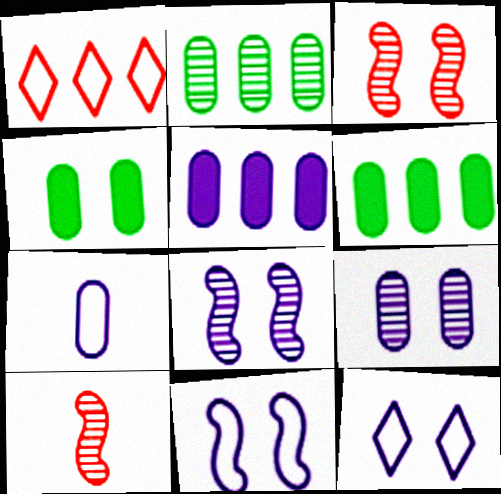[[3, 4, 12], 
[5, 7, 9], 
[6, 10, 12]]